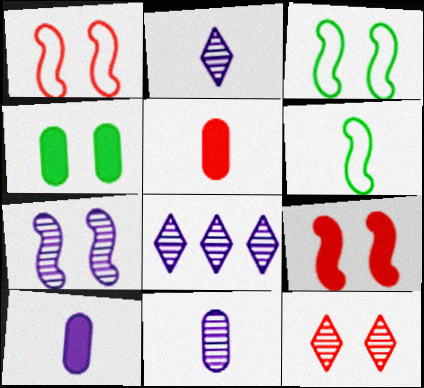[[2, 5, 6], 
[3, 5, 8], 
[3, 7, 9], 
[7, 8, 11]]